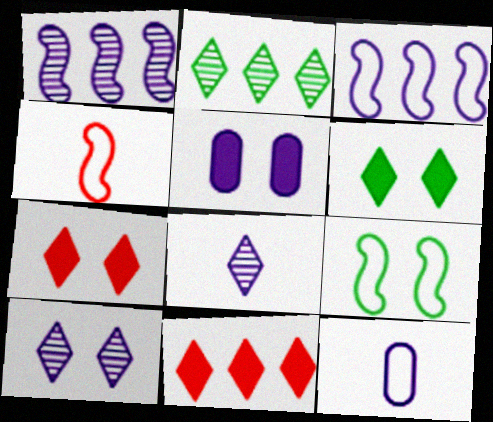[[2, 4, 5], 
[3, 4, 9], 
[3, 5, 8]]